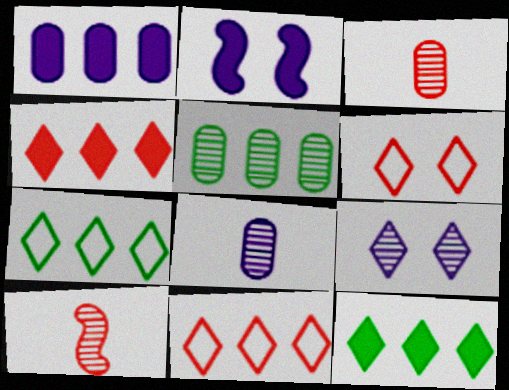[[2, 3, 7], 
[5, 9, 10]]